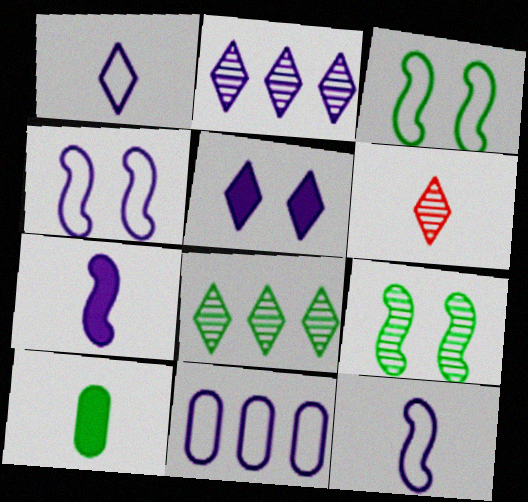[[1, 2, 5], 
[1, 4, 11], 
[3, 8, 10], 
[6, 10, 12]]